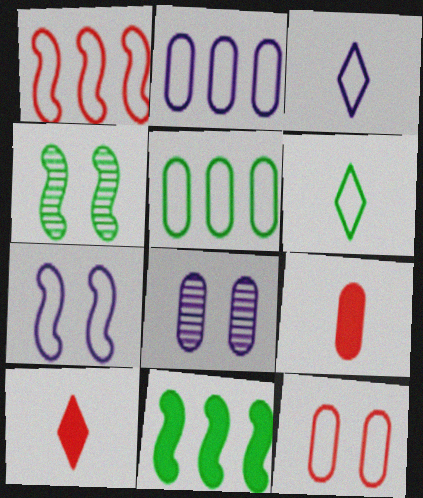[[2, 3, 7], 
[2, 4, 10], 
[5, 8, 9]]